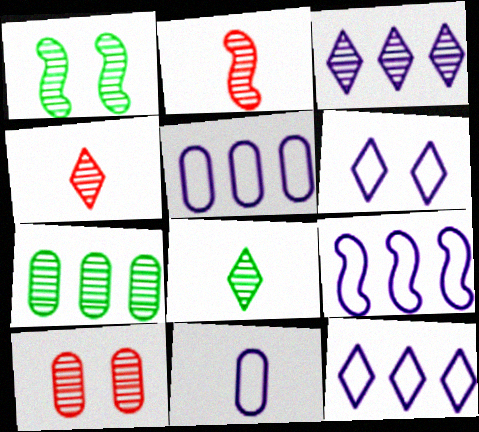[[1, 7, 8], 
[5, 9, 12], 
[6, 9, 11]]